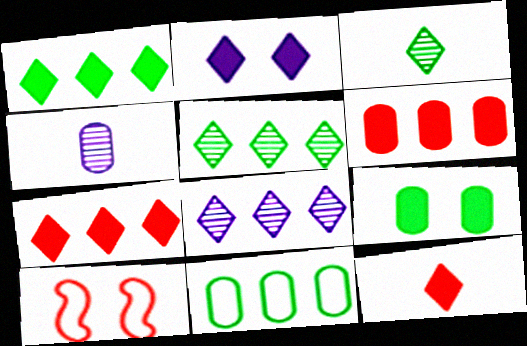[[1, 2, 12], 
[1, 4, 10]]